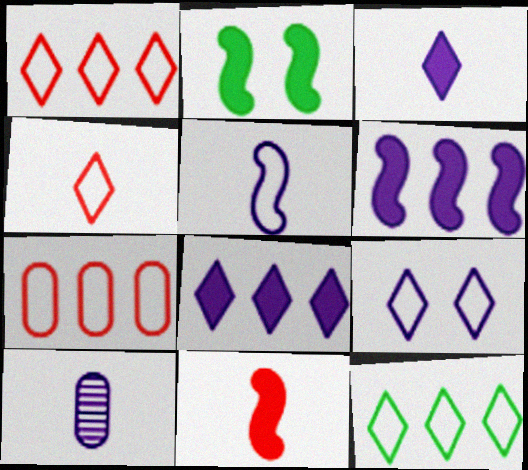[[1, 2, 10], 
[2, 6, 11], 
[3, 5, 10], 
[4, 9, 12], 
[6, 9, 10]]